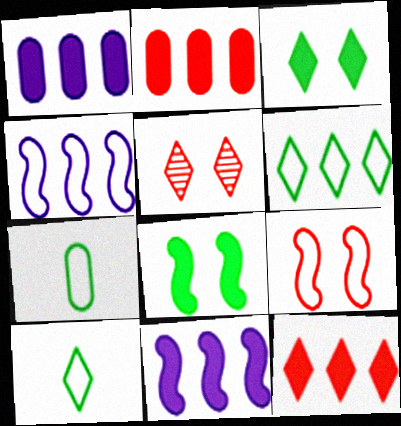[[5, 7, 11]]